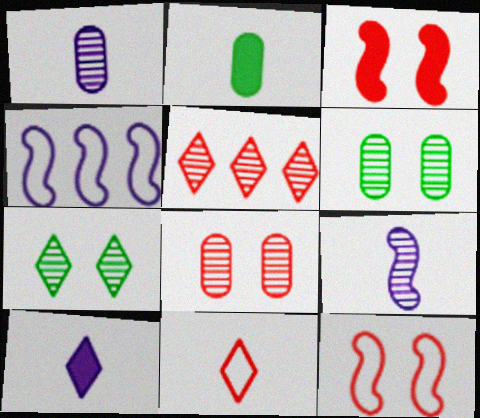[[2, 9, 11], 
[5, 6, 9]]